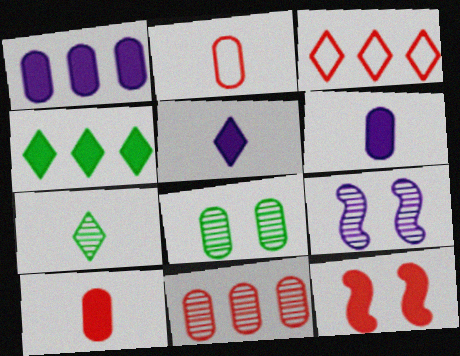[[1, 2, 8], 
[2, 4, 9], 
[4, 6, 12], 
[7, 9, 11]]